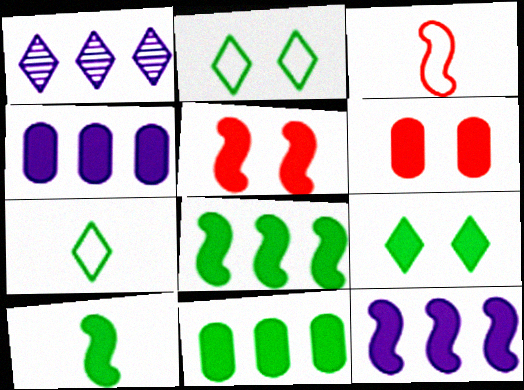[[5, 10, 12], 
[9, 10, 11]]